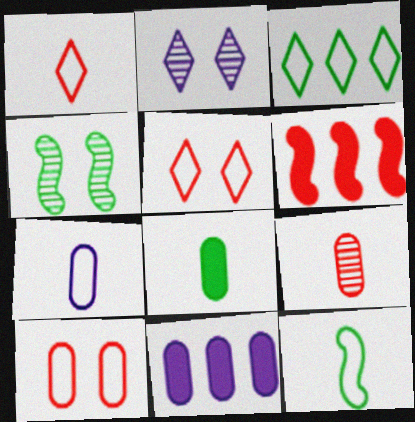[[1, 4, 11], 
[1, 7, 12], 
[3, 4, 8], 
[5, 6, 9], 
[7, 8, 9]]